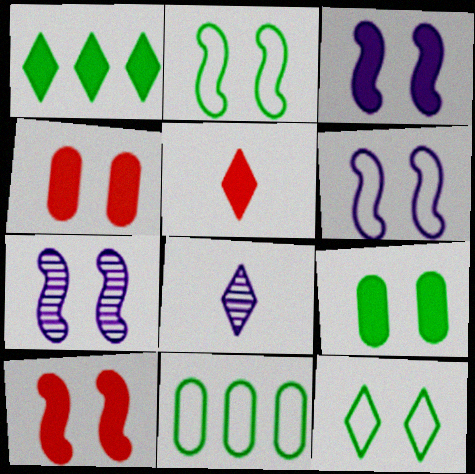[[2, 7, 10], 
[3, 6, 7], 
[4, 7, 12], 
[5, 7, 11], 
[8, 10, 11]]